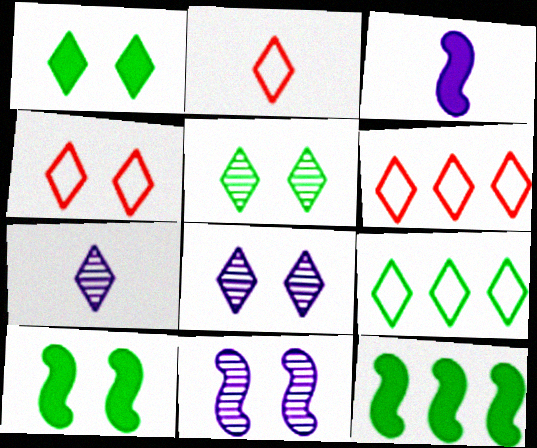[[1, 4, 8], 
[1, 6, 7], 
[2, 4, 6]]